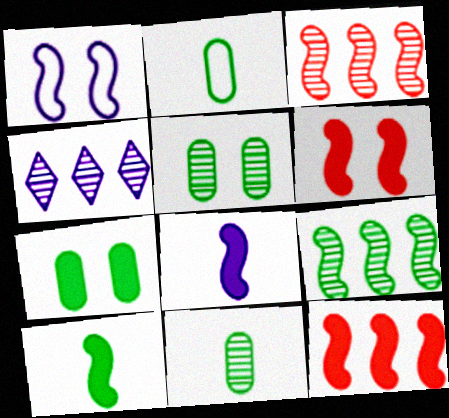[[1, 3, 10], 
[2, 4, 6]]